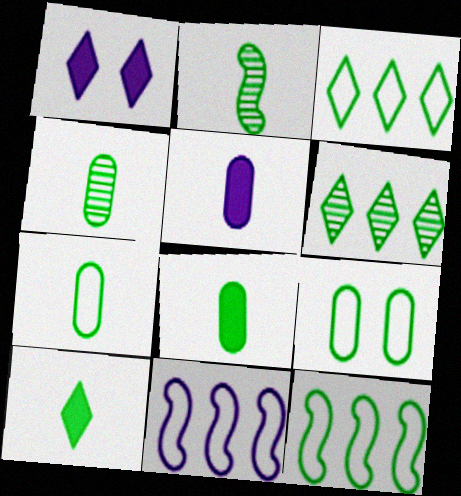[[2, 7, 10], 
[4, 7, 8]]